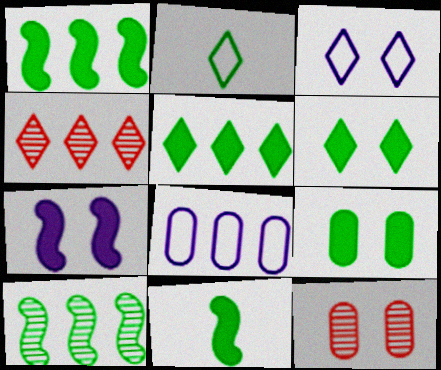[[1, 4, 8], 
[2, 9, 10], 
[5, 9, 11]]